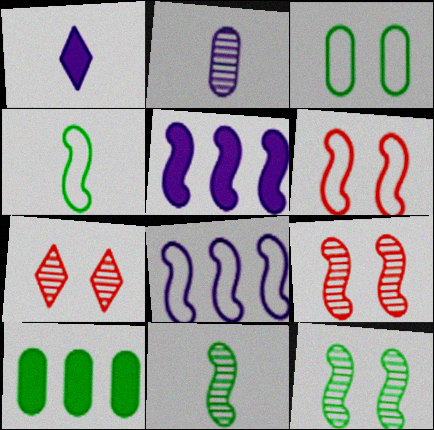[[4, 5, 9], 
[4, 6, 8], 
[5, 6, 11]]